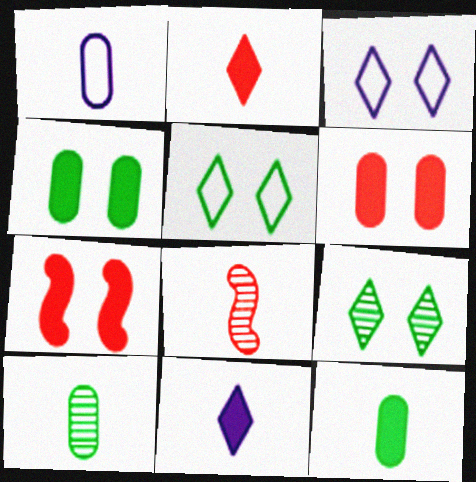[]